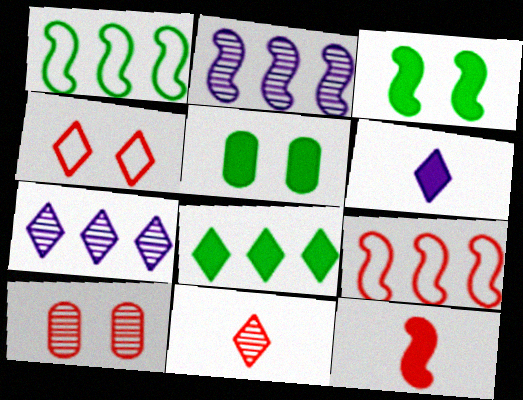[[1, 6, 10]]